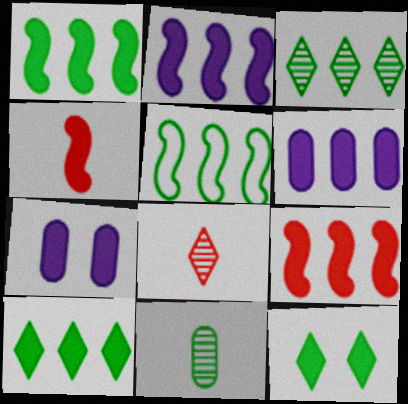[[1, 2, 9], 
[4, 6, 12], 
[4, 7, 10], 
[5, 7, 8], 
[5, 11, 12], 
[6, 9, 10]]